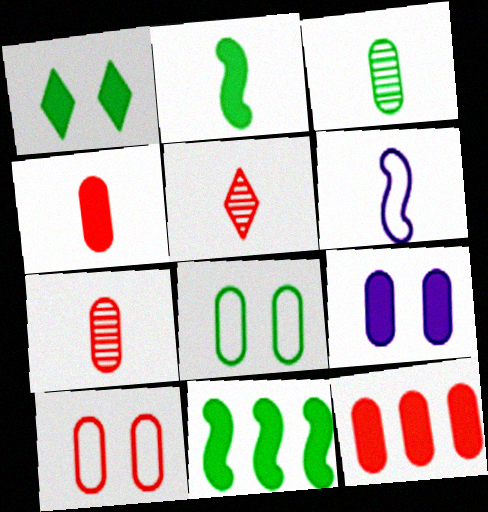[[7, 10, 12]]